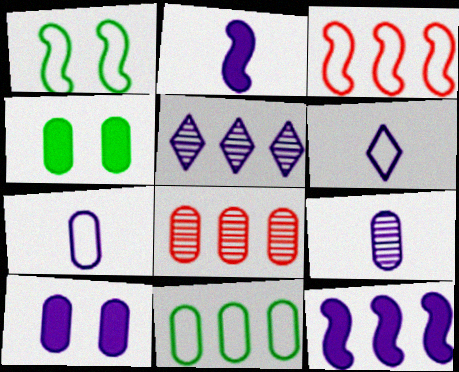[[2, 6, 9], 
[4, 7, 8]]